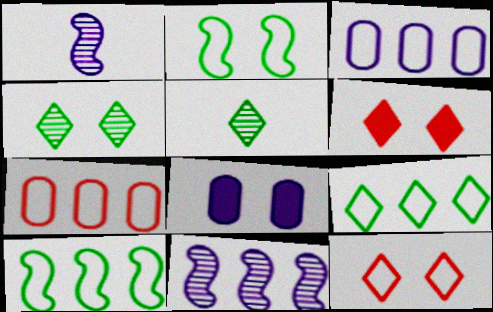[]